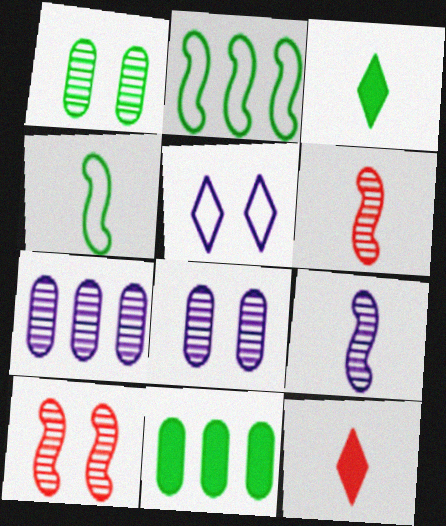[[1, 2, 3], 
[2, 8, 12], 
[5, 6, 11]]